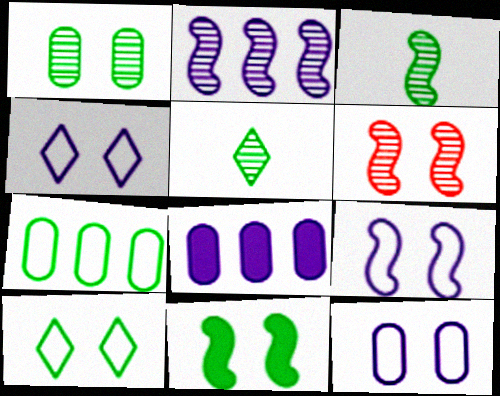[[1, 10, 11], 
[2, 3, 6], 
[4, 9, 12], 
[5, 7, 11], 
[6, 9, 11]]